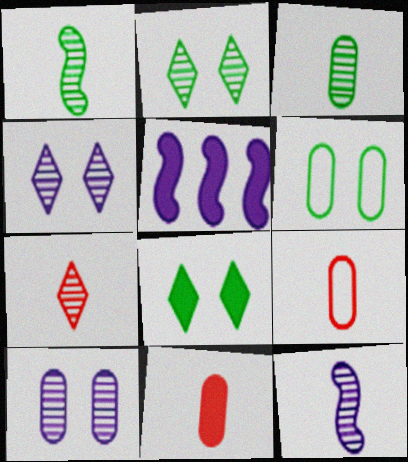[[2, 5, 9], 
[3, 7, 12], 
[5, 6, 7], 
[5, 8, 11]]